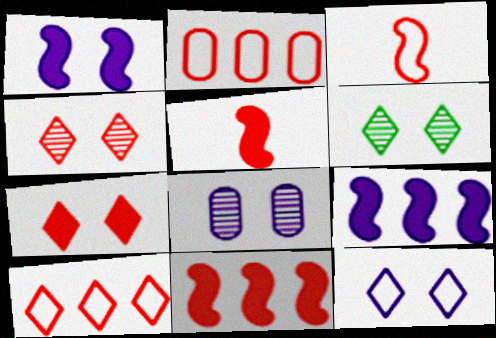[[1, 8, 12], 
[2, 4, 5], 
[6, 7, 12]]